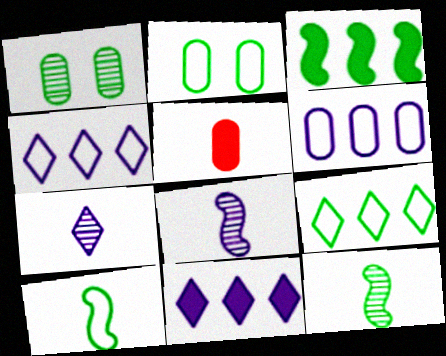[[1, 5, 6], 
[2, 9, 10], 
[5, 7, 10]]